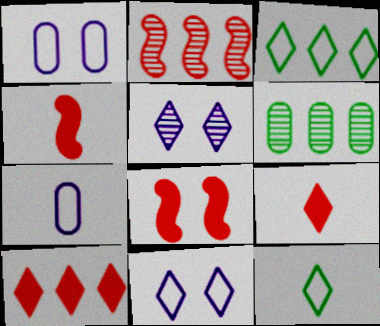[[3, 5, 9], 
[4, 6, 11], 
[5, 10, 12]]